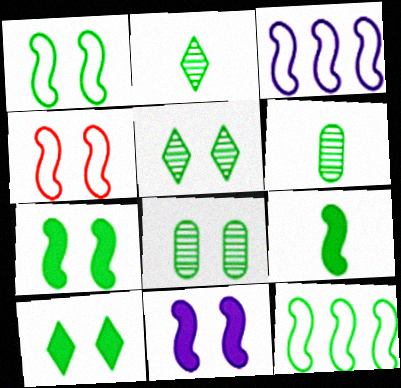[[1, 8, 10], 
[6, 10, 12]]